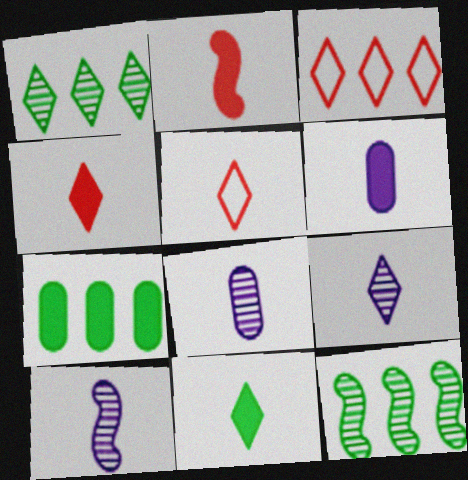[[2, 6, 11], 
[5, 9, 11], 
[8, 9, 10]]